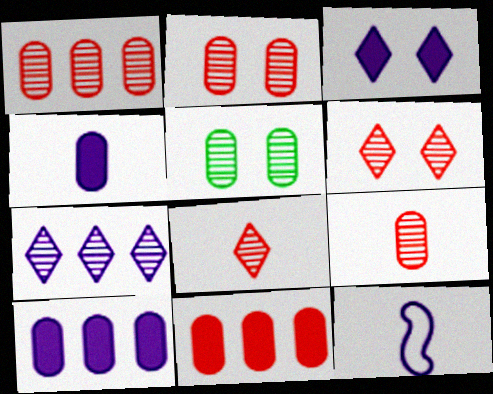[[1, 2, 9]]